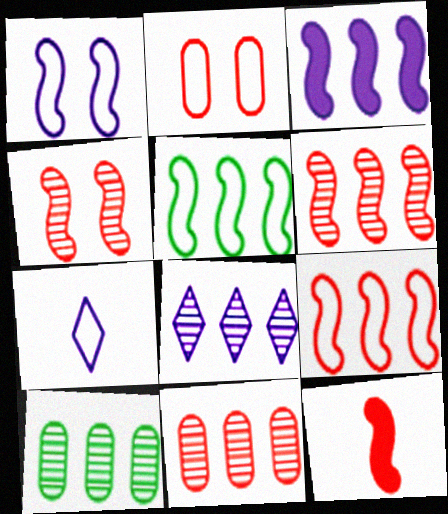[[2, 5, 7], 
[3, 5, 6], 
[4, 9, 12], 
[6, 8, 10]]